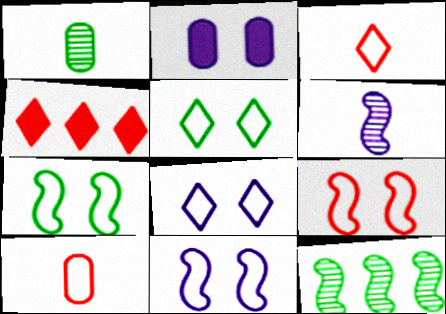[[1, 4, 11], 
[2, 3, 12], 
[7, 9, 11]]